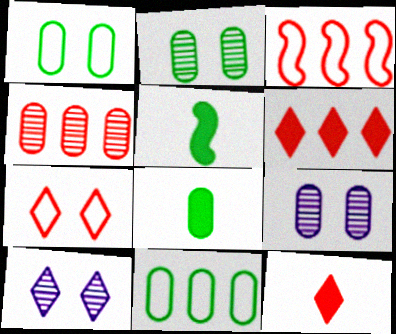[[2, 8, 11], 
[3, 4, 6], 
[3, 8, 10]]